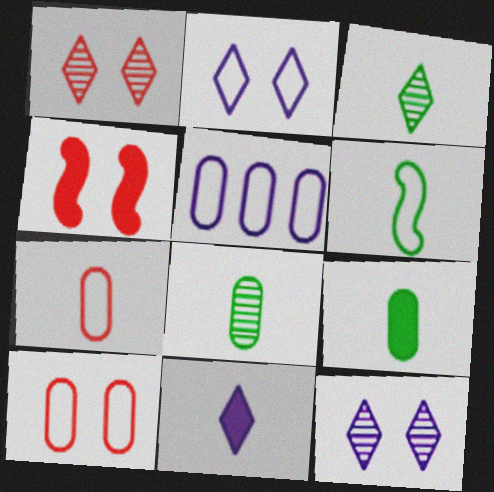[[1, 4, 10], 
[3, 4, 5], 
[3, 6, 9]]